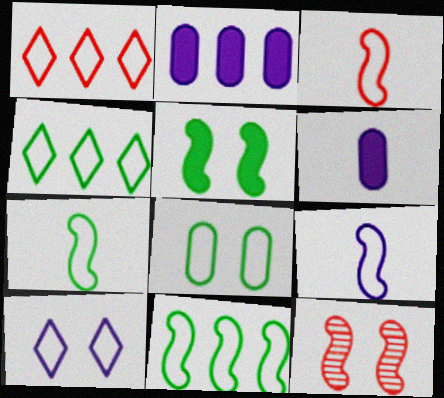[[1, 8, 9], 
[3, 7, 9], 
[4, 6, 12], 
[4, 7, 8]]